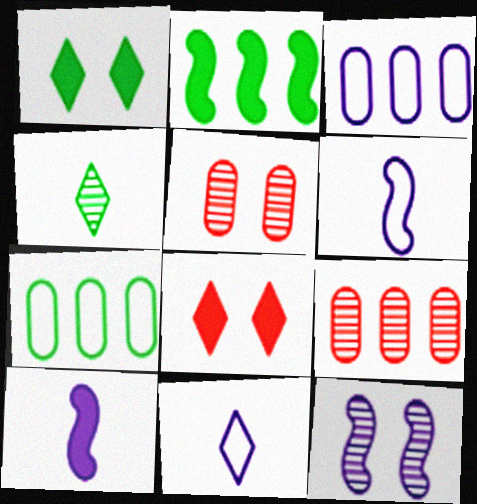[[1, 6, 9], 
[2, 5, 11], 
[4, 9, 12]]